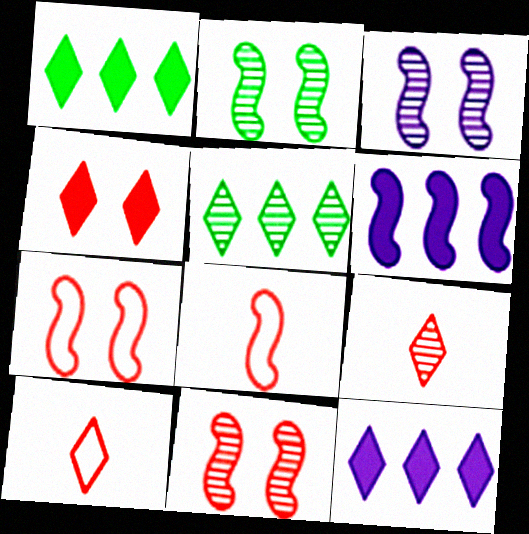[[2, 3, 11], 
[2, 6, 8]]